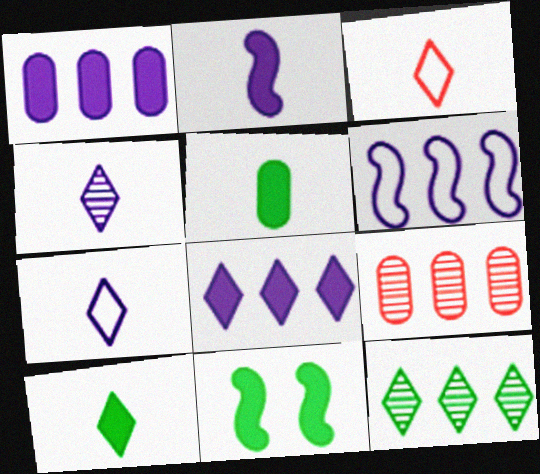[[3, 4, 10], 
[7, 9, 11]]